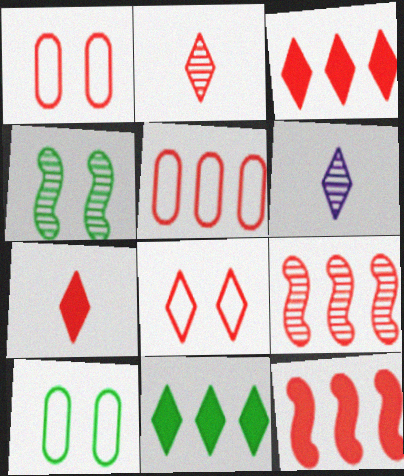[[1, 2, 12], 
[1, 7, 9], 
[2, 3, 8], 
[3, 5, 9], 
[6, 8, 11], 
[6, 10, 12]]